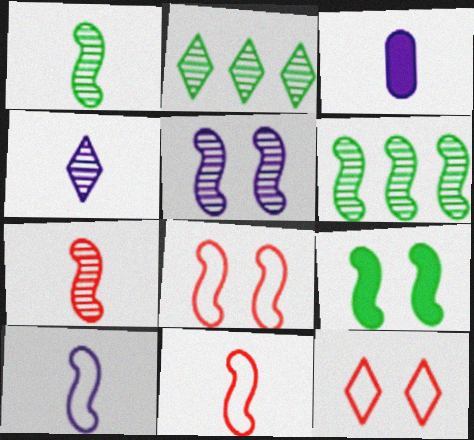[[2, 3, 8], 
[3, 4, 10], 
[3, 6, 12], 
[5, 6, 7], 
[5, 8, 9]]